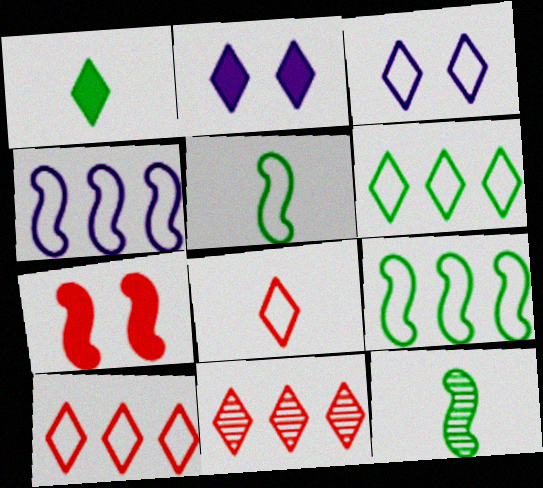[[1, 3, 11], 
[3, 6, 8], 
[4, 7, 12]]